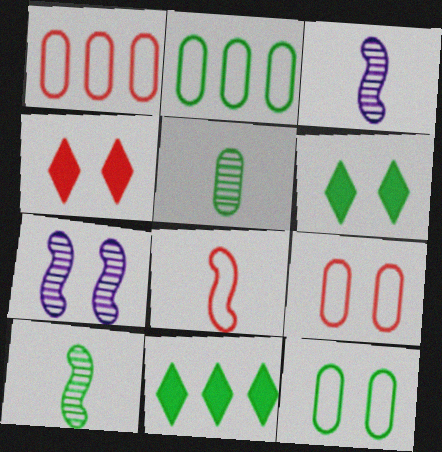[[1, 3, 6], 
[2, 3, 4], 
[2, 6, 10], 
[3, 9, 11], 
[4, 7, 12], 
[6, 7, 9], 
[10, 11, 12]]